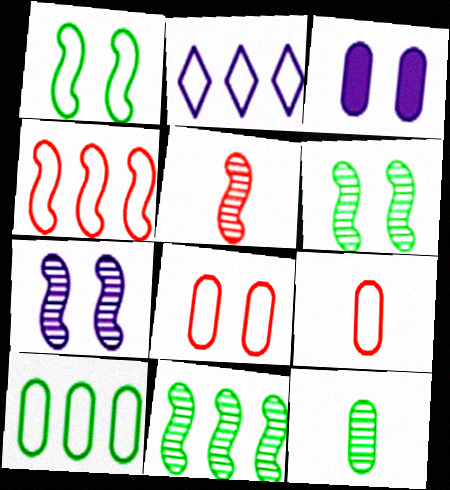[[1, 2, 9], 
[2, 4, 10], 
[5, 7, 11]]